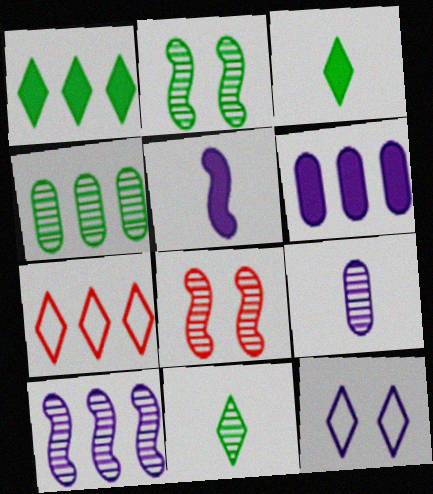[[2, 4, 11]]